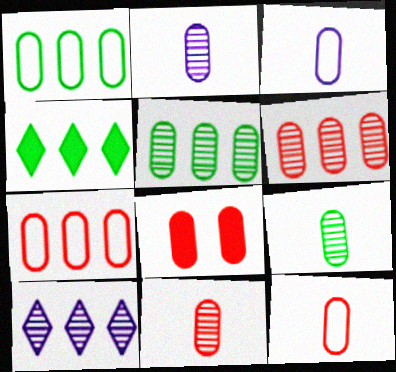[[1, 2, 8], 
[2, 9, 11], 
[3, 5, 8], 
[6, 8, 12], 
[7, 8, 11]]